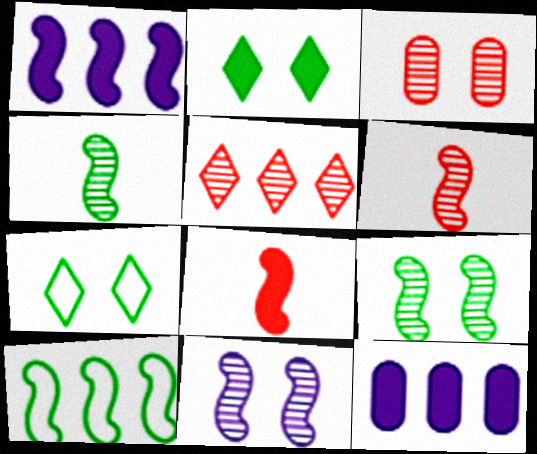[[2, 8, 12], 
[3, 5, 6], 
[5, 10, 12], 
[6, 7, 12], 
[8, 10, 11]]